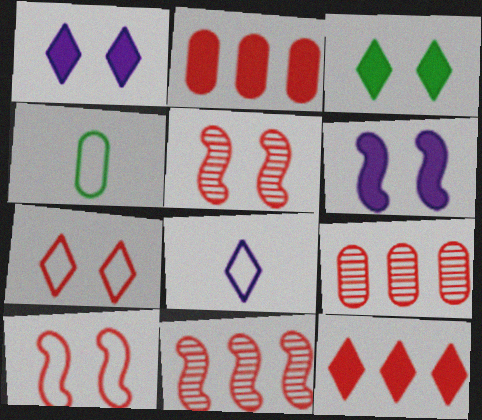[[1, 4, 11]]